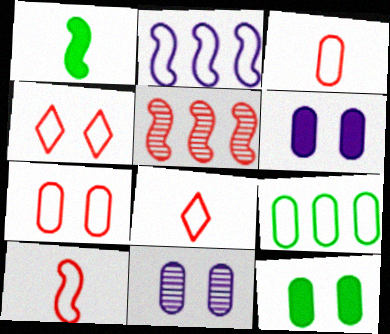[[3, 8, 10], 
[7, 11, 12]]